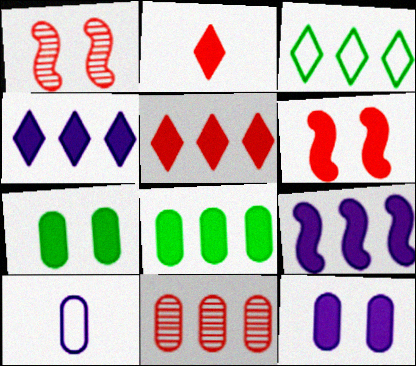[[2, 7, 9], 
[3, 9, 11], 
[5, 8, 9], 
[7, 10, 11]]